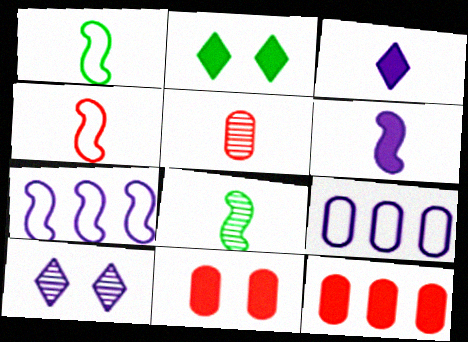[[1, 3, 5], 
[1, 10, 12], 
[2, 5, 7], 
[2, 6, 12], 
[4, 6, 8], 
[6, 9, 10]]